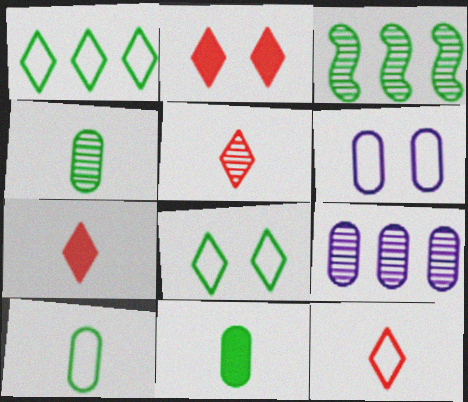[[3, 6, 7], 
[3, 8, 11], 
[4, 10, 11], 
[5, 7, 12]]